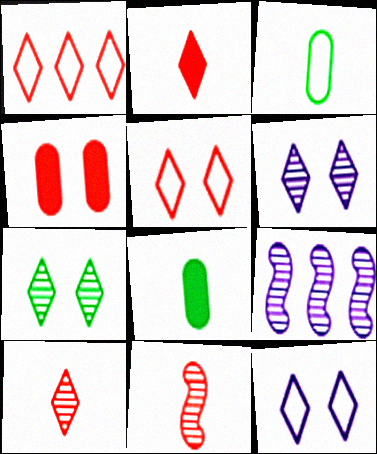[[1, 4, 11], 
[5, 8, 9]]